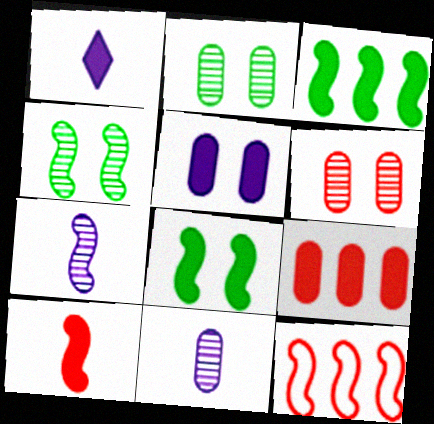[[1, 2, 12], 
[1, 8, 9], 
[7, 8, 12]]